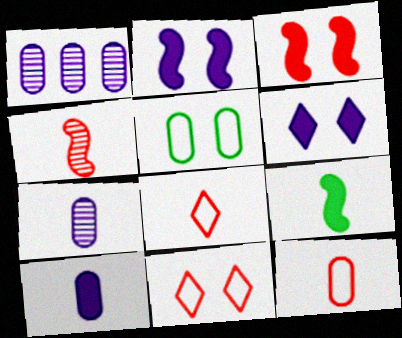[[1, 9, 11], 
[7, 8, 9]]